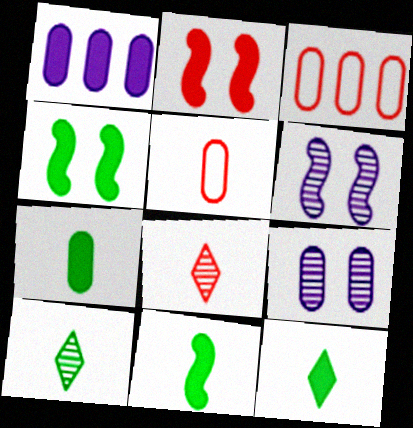[[1, 2, 12], 
[2, 3, 8], 
[3, 6, 12], 
[3, 7, 9], 
[7, 11, 12]]